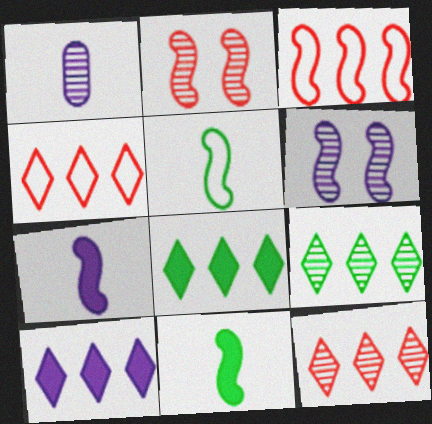[[1, 2, 9], 
[3, 6, 11], 
[4, 9, 10]]